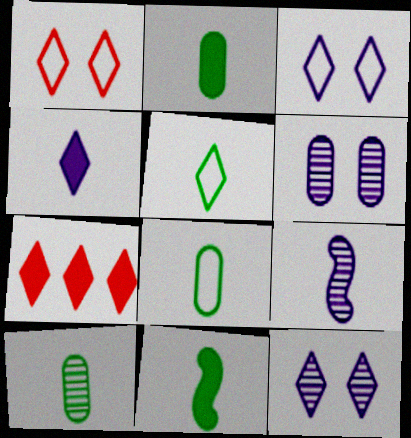[[2, 8, 10], 
[5, 7, 12], 
[5, 10, 11]]